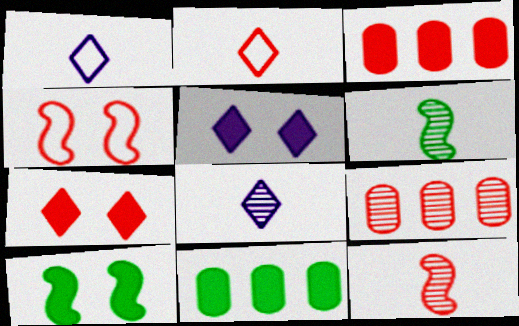[[1, 9, 10], 
[4, 8, 11]]